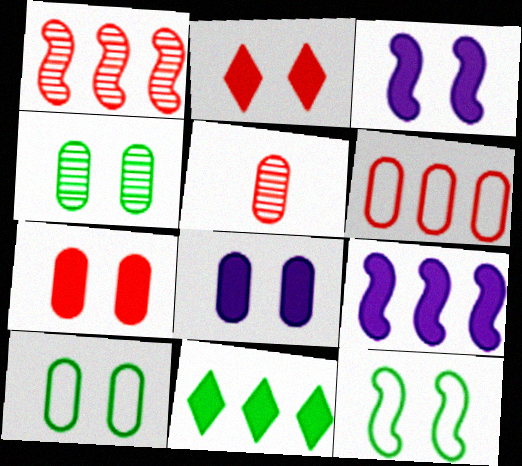[[5, 6, 7]]